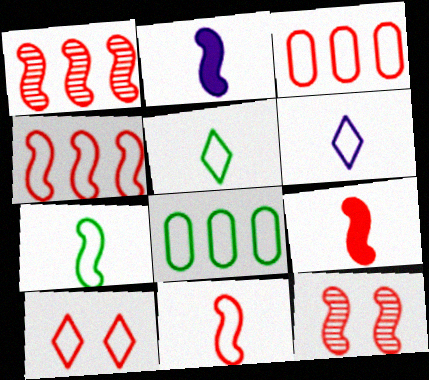[[3, 10, 11], 
[4, 9, 12]]